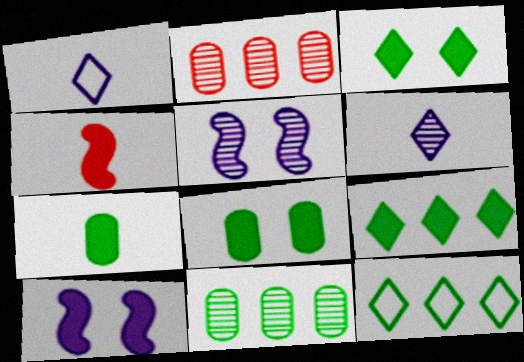[]